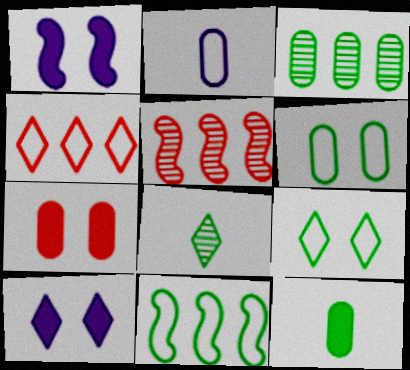[[2, 3, 7], 
[3, 6, 12], 
[4, 8, 10]]